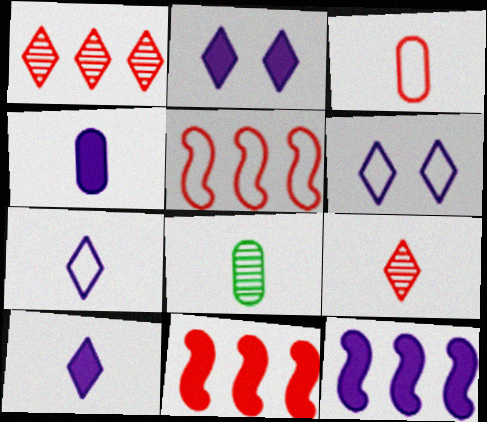[[2, 4, 12], 
[2, 5, 8], 
[3, 4, 8], 
[6, 8, 11]]